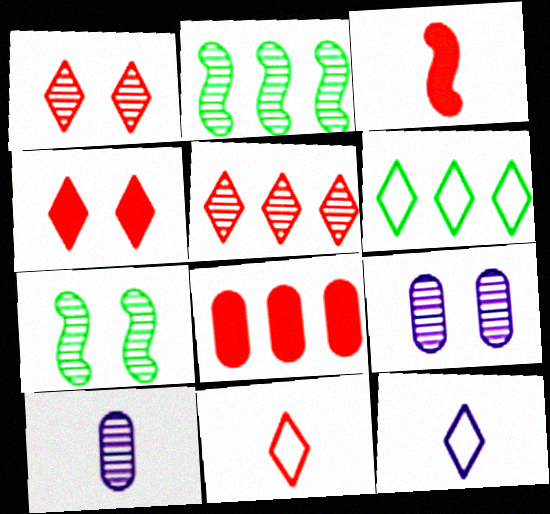[[1, 2, 10], 
[1, 7, 9], 
[3, 4, 8], 
[3, 6, 9], 
[4, 5, 11], 
[5, 7, 10], 
[7, 8, 12]]